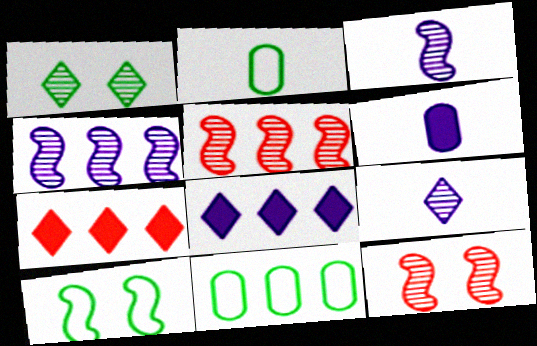[[2, 8, 12], 
[4, 7, 11], 
[5, 8, 11]]